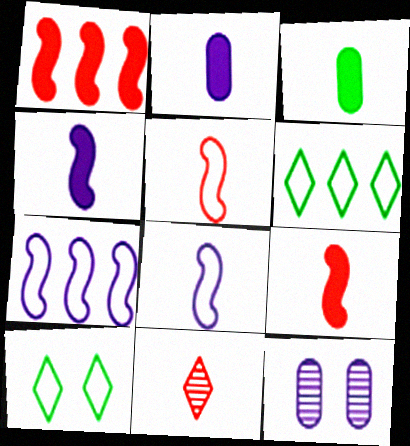[[3, 8, 11], 
[6, 9, 12]]